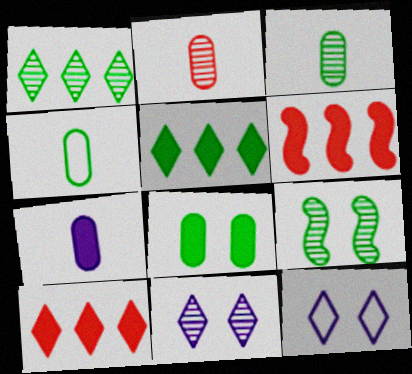[[1, 3, 9], 
[2, 4, 7], 
[3, 6, 12], 
[4, 5, 9], 
[4, 6, 11]]